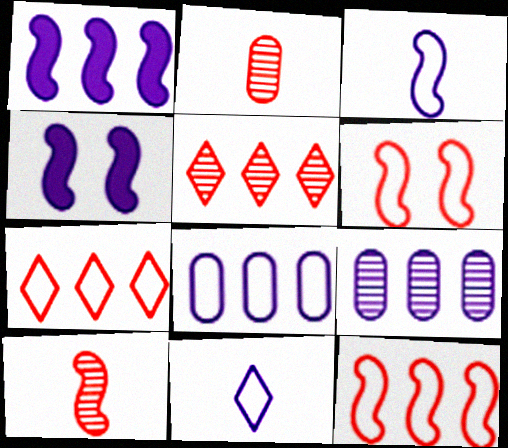[[4, 9, 11]]